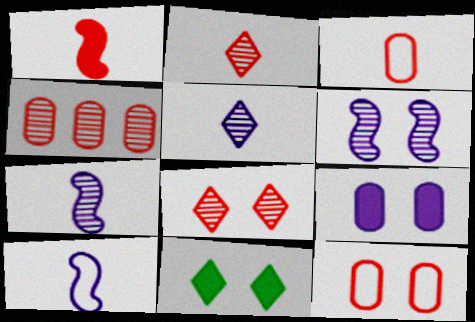[[1, 2, 3], 
[4, 10, 11], 
[6, 11, 12]]